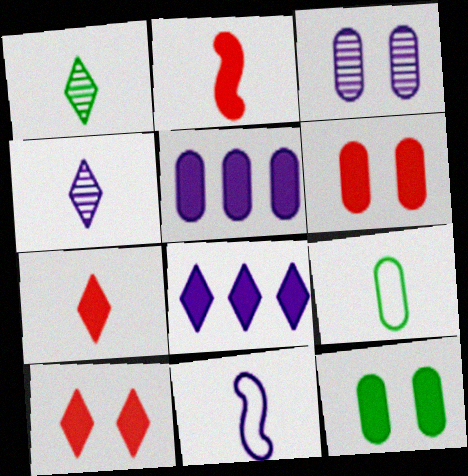[[2, 4, 9], 
[2, 8, 12], 
[3, 8, 11]]